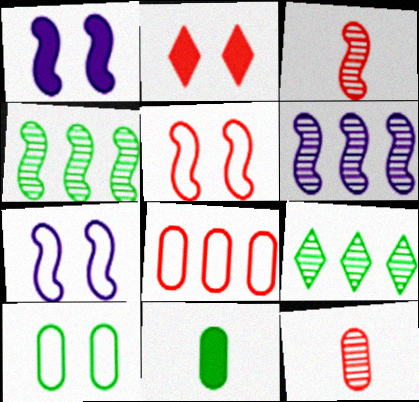[[2, 3, 8]]